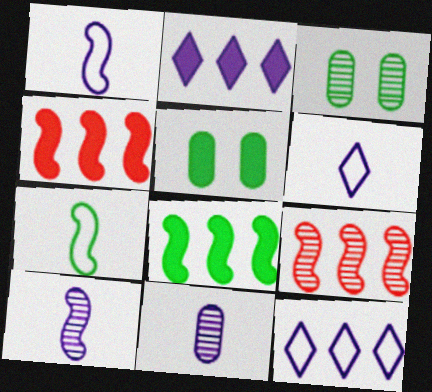[[3, 4, 6], 
[5, 6, 9]]